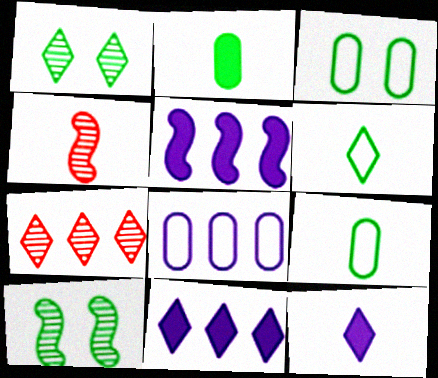[[3, 4, 11], 
[4, 9, 12]]